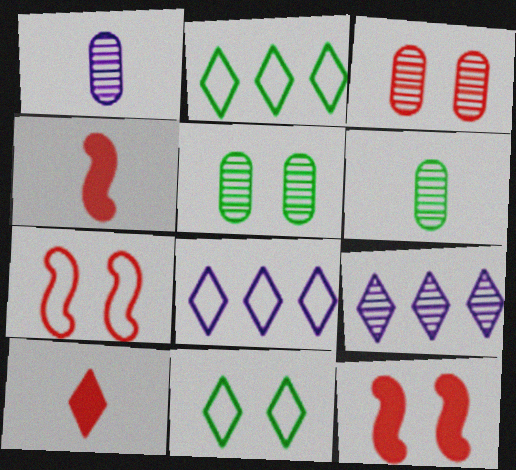[[1, 2, 12], 
[4, 5, 8], 
[6, 8, 12], 
[9, 10, 11]]